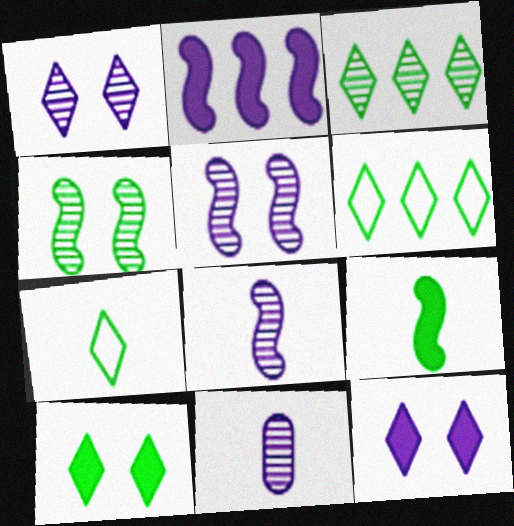[[3, 7, 10]]